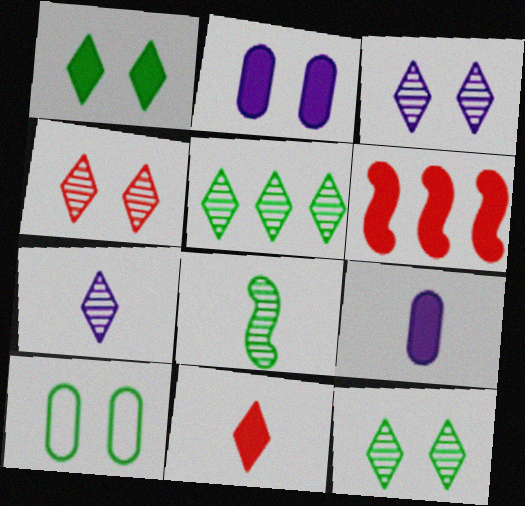[[1, 6, 9], 
[3, 4, 12], 
[4, 5, 7], 
[6, 7, 10]]